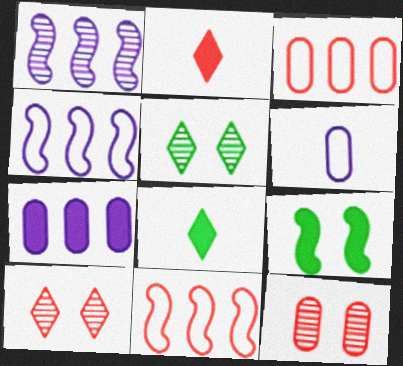[[2, 7, 9], 
[2, 11, 12], 
[4, 8, 12]]